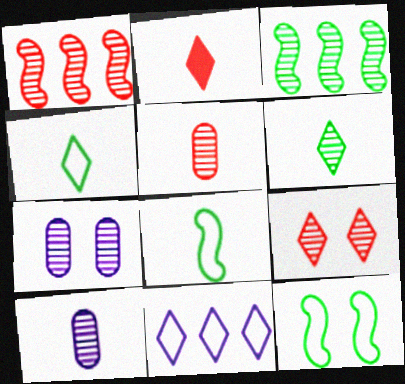[[1, 5, 9], 
[1, 6, 7], 
[2, 8, 10], 
[3, 9, 10]]